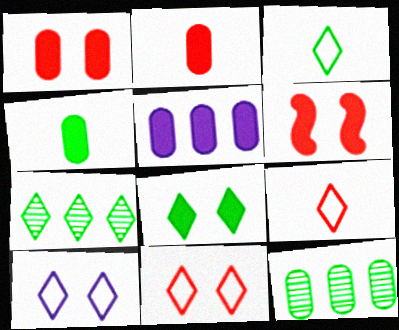[[1, 4, 5], 
[3, 7, 8]]